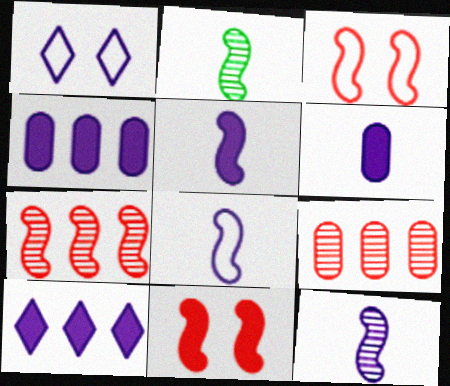[[1, 4, 12], 
[5, 8, 12]]